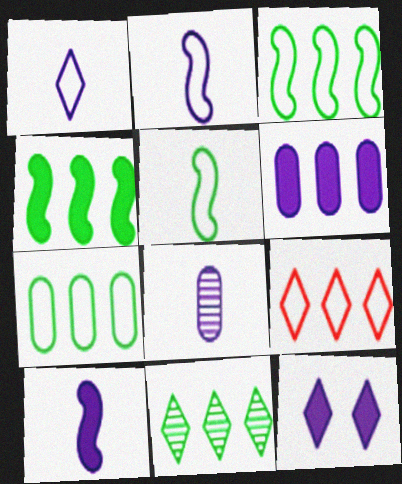[[1, 8, 10], 
[4, 7, 11], 
[6, 10, 12]]